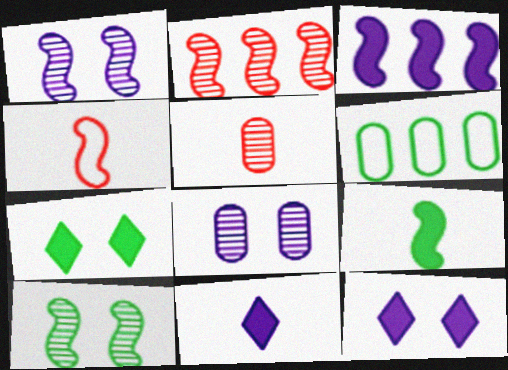[[3, 4, 10]]